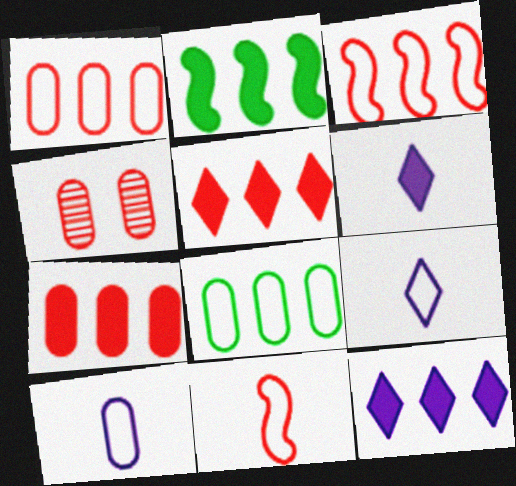[[2, 4, 9], 
[2, 7, 12], 
[4, 5, 11]]